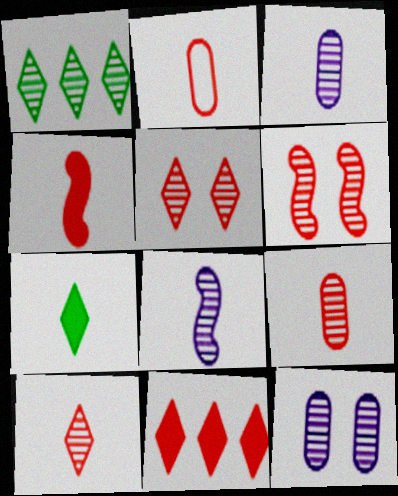[[1, 3, 6], 
[2, 4, 10], 
[2, 6, 11], 
[2, 7, 8]]